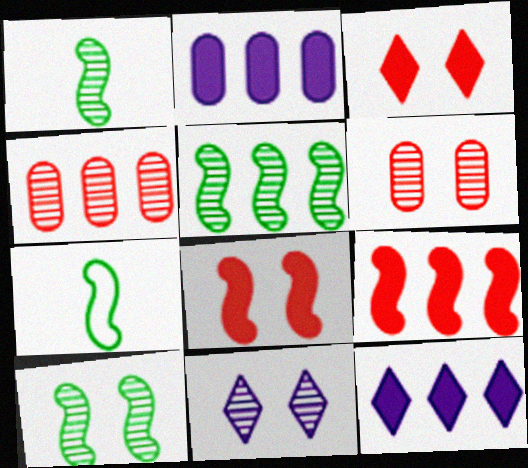[[1, 4, 11], 
[1, 5, 10], 
[6, 7, 12], 
[6, 10, 11]]